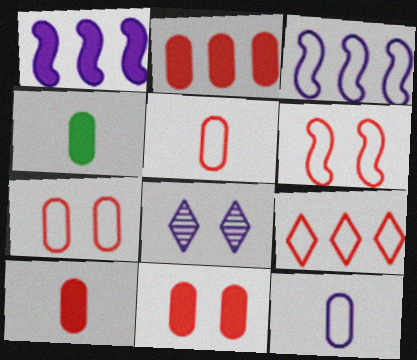[[1, 8, 12], 
[2, 10, 11], 
[5, 6, 9]]